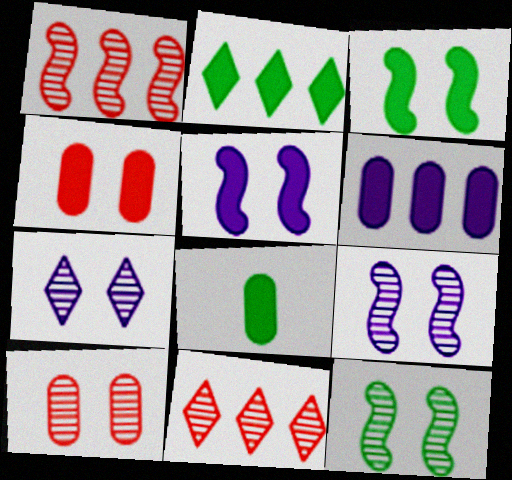[[2, 3, 8], 
[4, 6, 8], 
[7, 10, 12]]